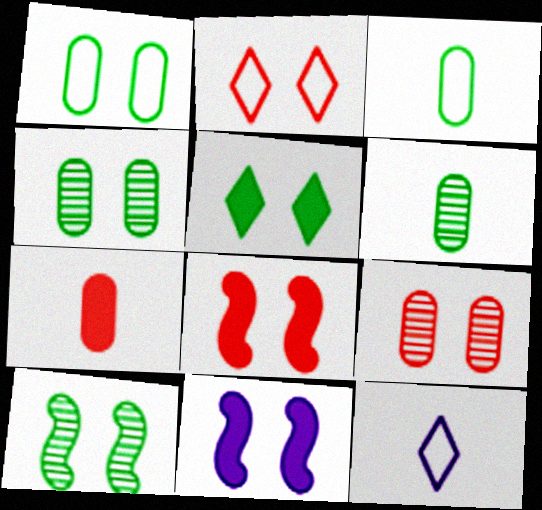[[1, 5, 10], 
[2, 4, 11], 
[2, 8, 9]]